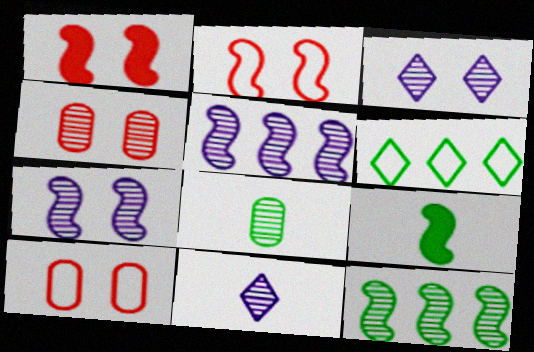[[2, 5, 9], 
[4, 11, 12]]